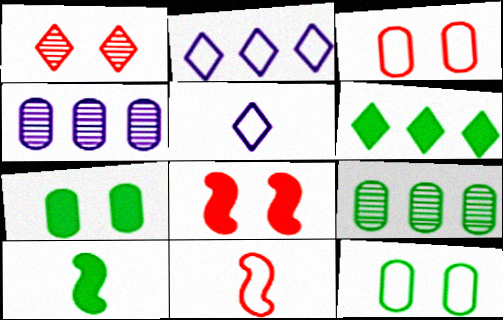[[1, 3, 8], 
[1, 5, 6], 
[2, 11, 12], 
[5, 8, 9], 
[6, 7, 10]]